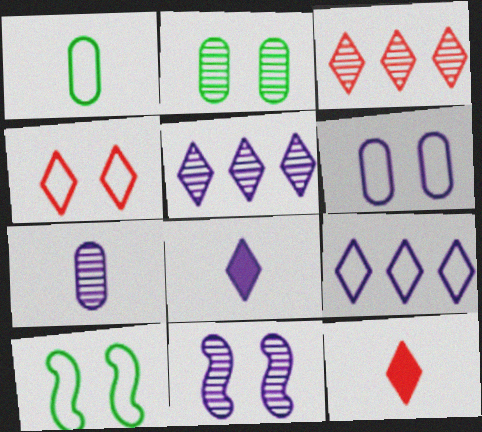[[3, 4, 12], 
[4, 6, 10], 
[5, 7, 11]]